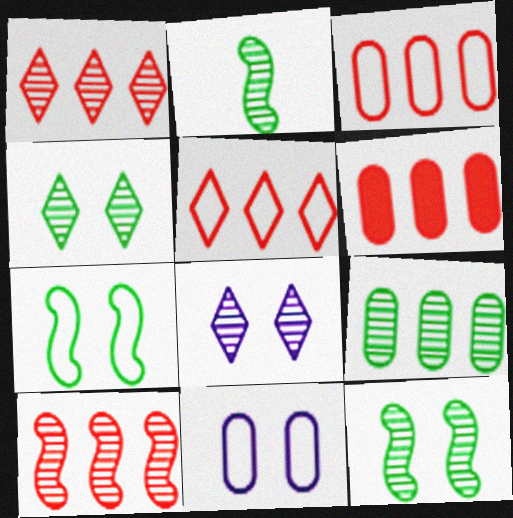[[2, 4, 9], 
[5, 6, 10]]